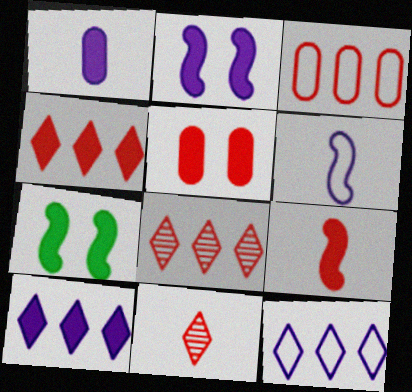[[1, 2, 10], 
[1, 4, 7], 
[4, 5, 9]]